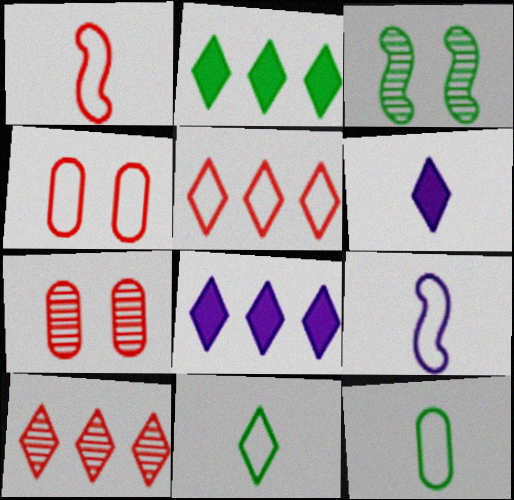[[1, 4, 5], 
[2, 3, 12], 
[2, 7, 9]]